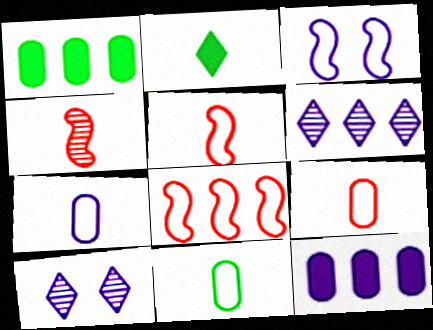[[1, 5, 10], 
[1, 6, 8], 
[2, 4, 7], 
[7, 9, 11]]